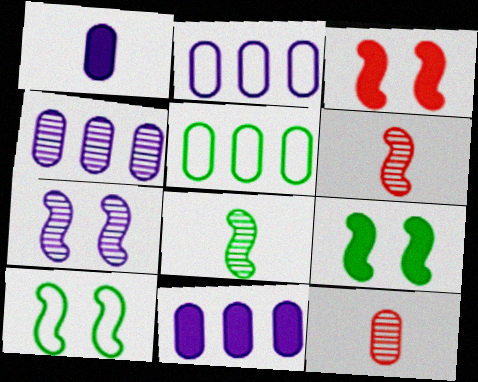[[2, 4, 11], 
[3, 7, 10]]